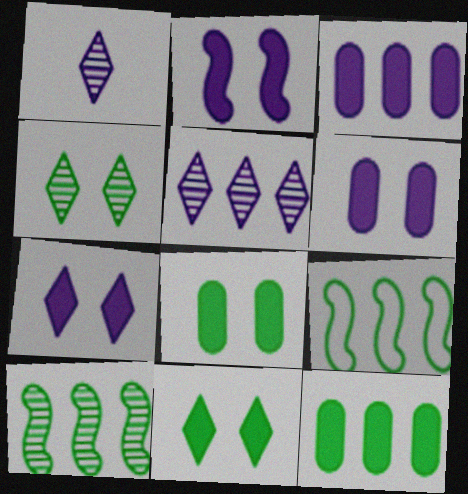[[2, 6, 7]]